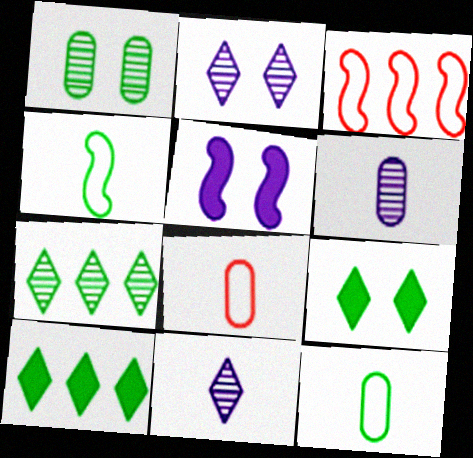[[1, 4, 10], 
[3, 6, 9], 
[5, 7, 8]]